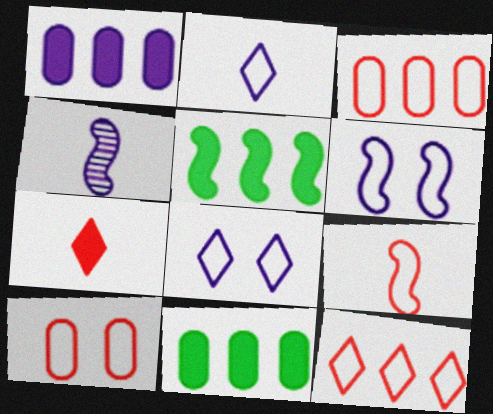[[1, 4, 8], 
[9, 10, 12]]